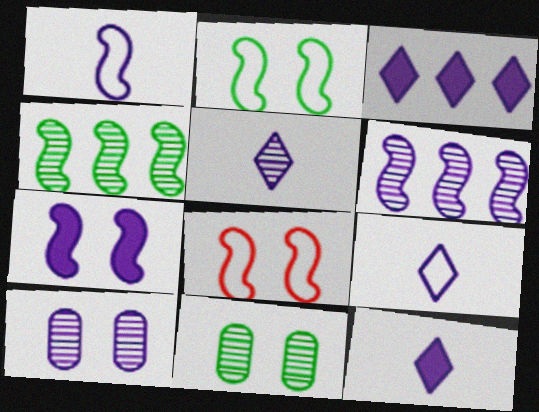[[1, 3, 10], 
[1, 6, 7], 
[5, 6, 10], 
[5, 9, 12]]